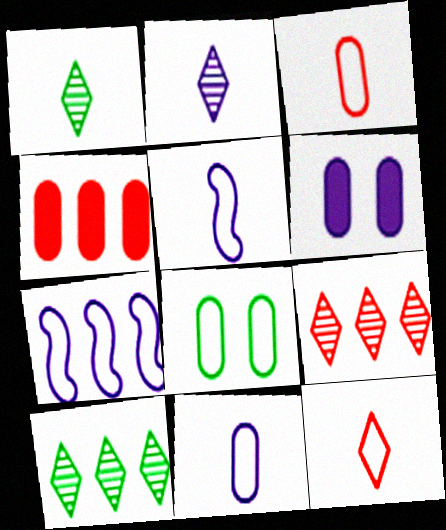[[2, 6, 7], 
[4, 7, 10], 
[7, 8, 12]]